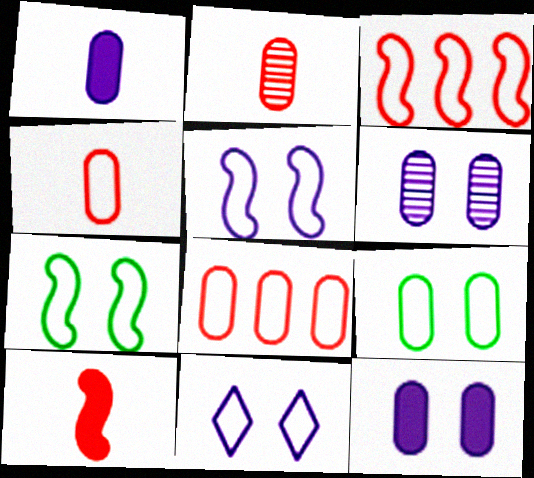[]